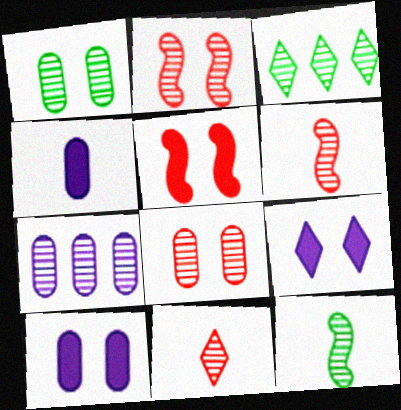[[1, 3, 12]]